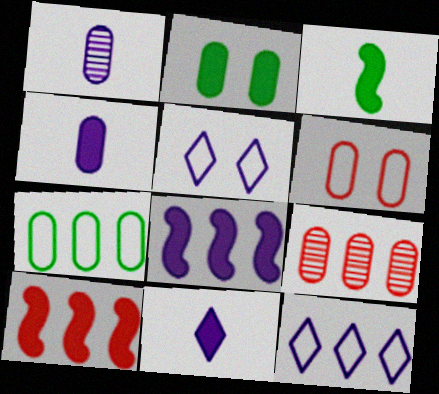[[1, 5, 8], 
[2, 10, 11], 
[3, 5, 9]]